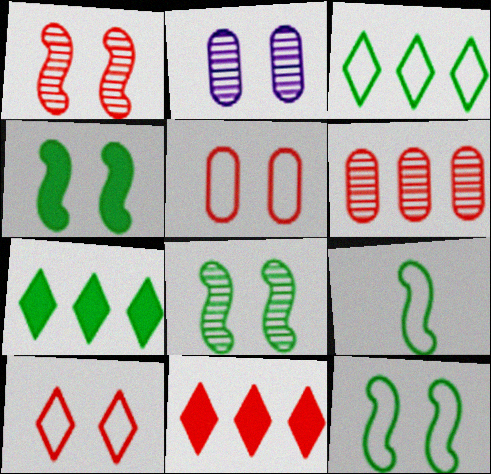[[2, 4, 10], 
[2, 9, 11], 
[4, 8, 12]]